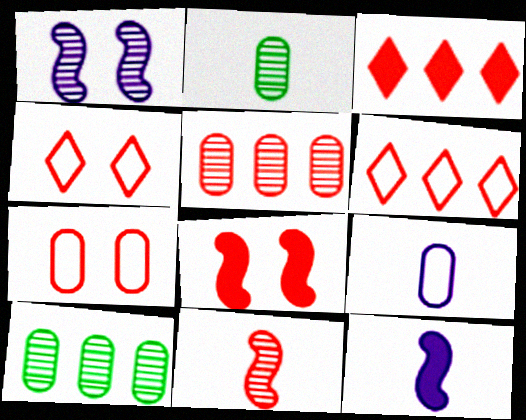[[3, 7, 11], 
[4, 10, 12]]